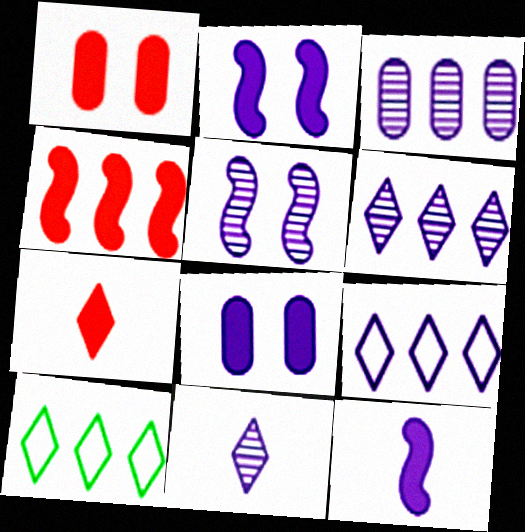[[1, 4, 7], 
[3, 4, 10], 
[3, 5, 11]]